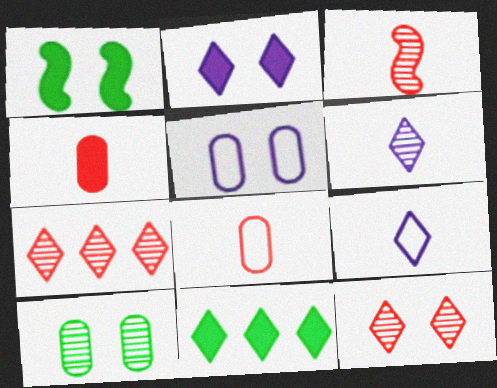[[1, 5, 12], 
[3, 5, 11], 
[9, 11, 12]]